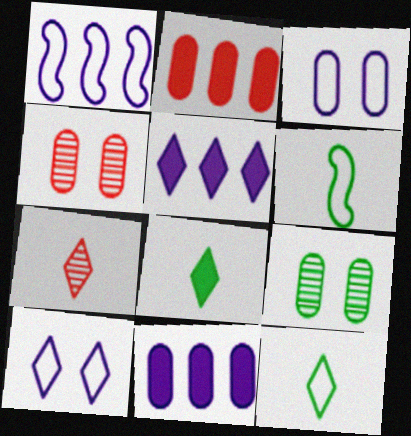[[1, 4, 8], 
[4, 5, 6]]